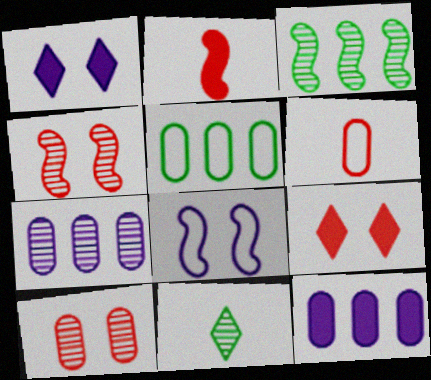[[1, 3, 6], 
[2, 3, 8], 
[4, 7, 11]]